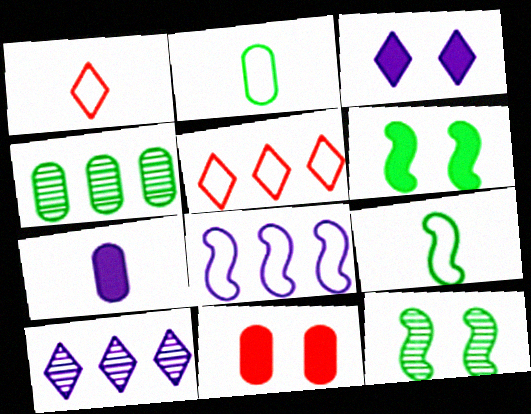[[3, 6, 11], 
[5, 7, 12], 
[9, 10, 11]]